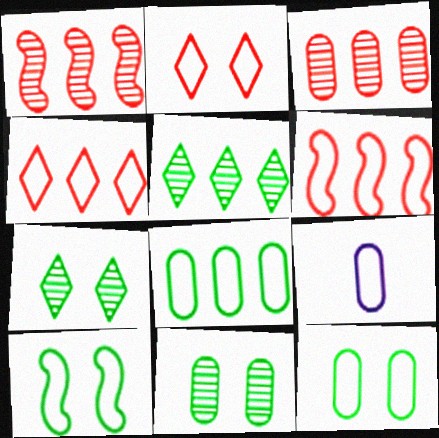[[4, 9, 10]]